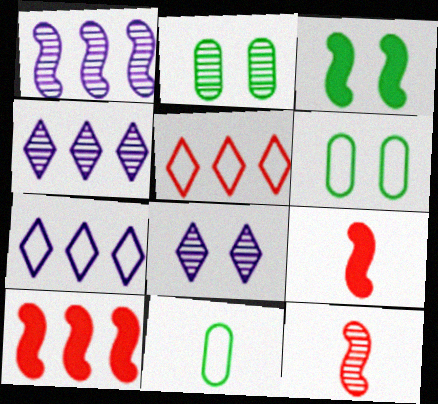[[2, 4, 12], 
[2, 7, 9], 
[4, 6, 9], 
[8, 10, 11]]